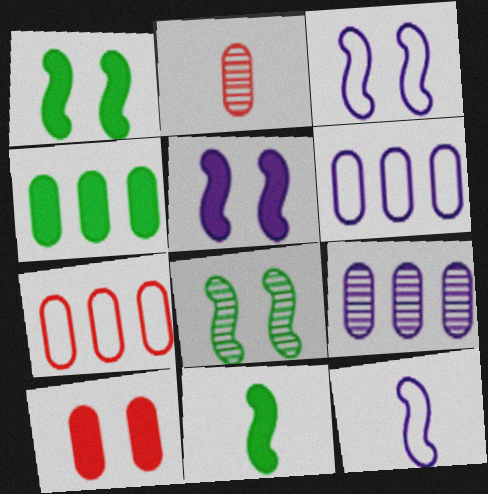[[2, 7, 10], 
[4, 7, 9]]